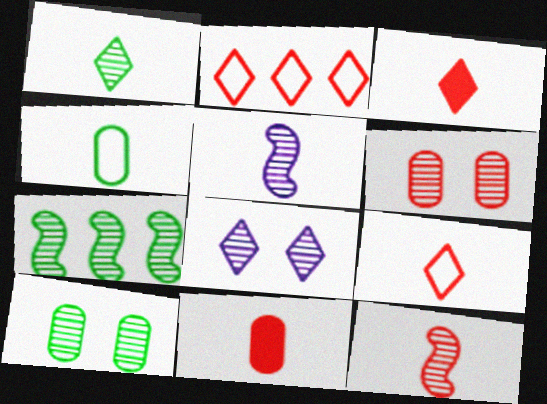[[1, 7, 10], 
[3, 4, 5], 
[9, 11, 12]]